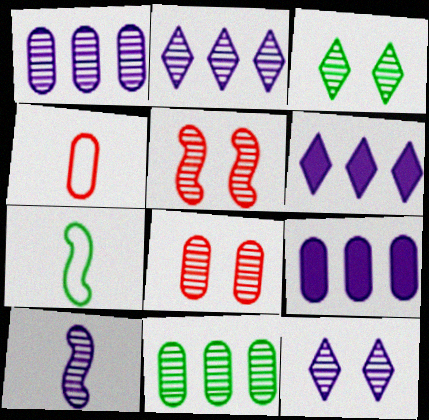[[1, 10, 12], 
[6, 7, 8]]